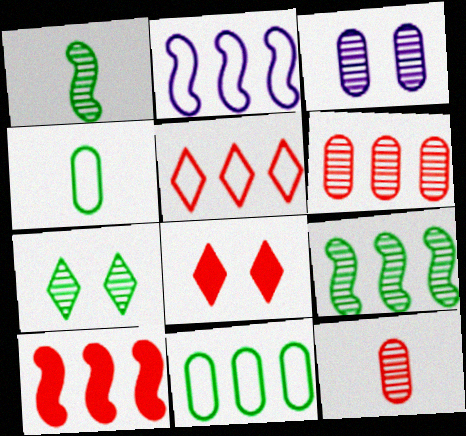[[2, 5, 11], 
[2, 9, 10], 
[5, 6, 10]]